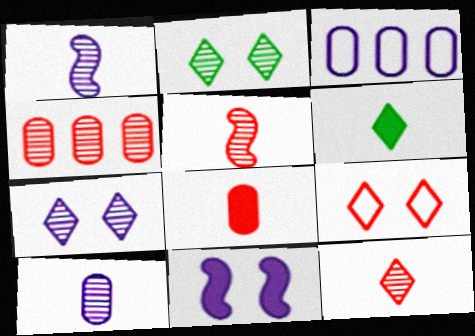[[1, 2, 4]]